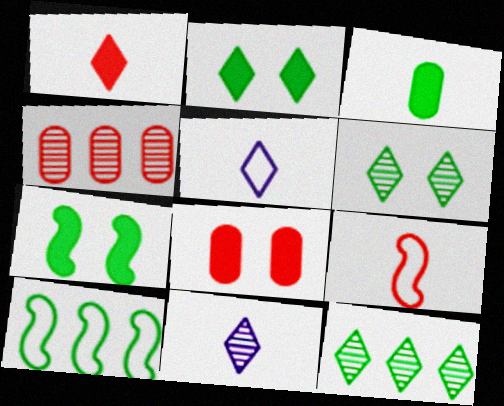[[3, 6, 10], 
[3, 9, 11], 
[4, 5, 7], 
[8, 10, 11]]